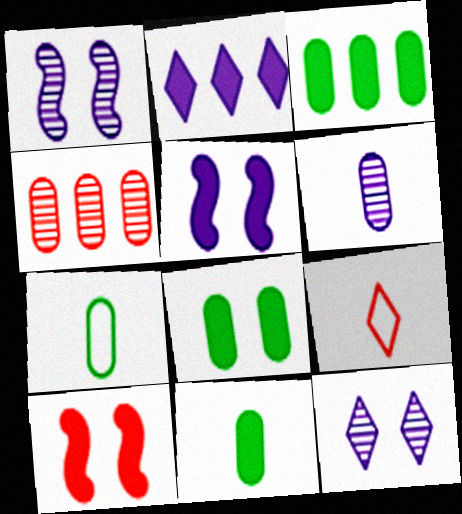[[1, 3, 9], 
[2, 10, 11], 
[3, 8, 11], 
[4, 9, 10]]